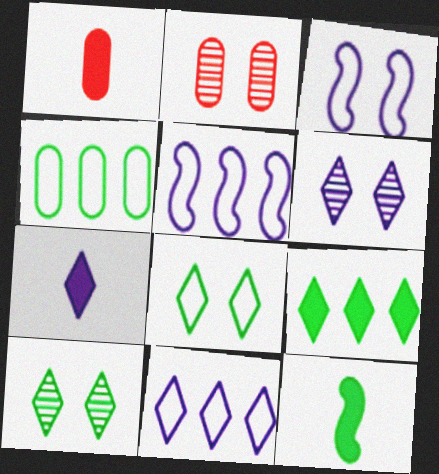[[1, 5, 10], 
[1, 7, 12], 
[2, 11, 12], 
[4, 10, 12], 
[6, 7, 11]]